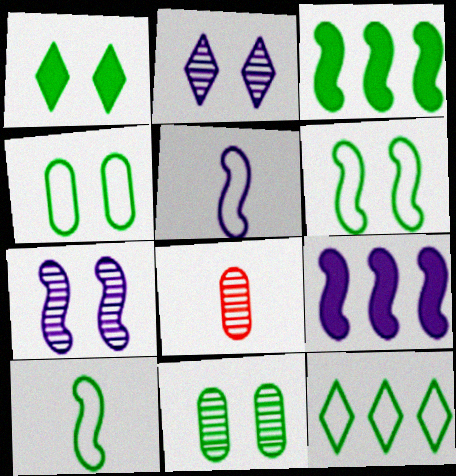[[1, 6, 11], 
[4, 10, 12], 
[5, 7, 9]]